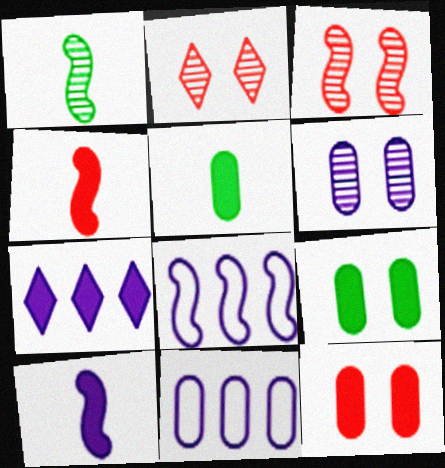[[2, 5, 8], 
[4, 7, 9]]